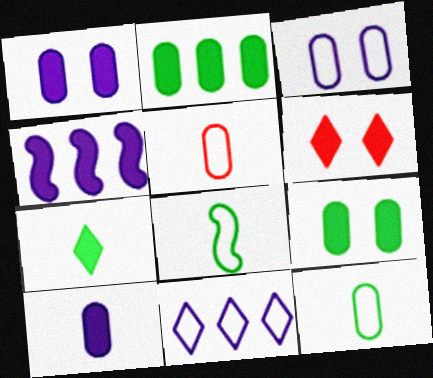[]